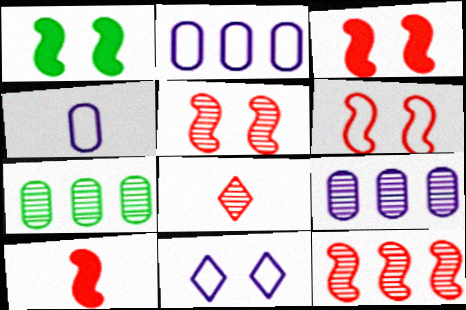[[1, 2, 8], 
[3, 5, 6], 
[6, 10, 12], 
[7, 10, 11]]